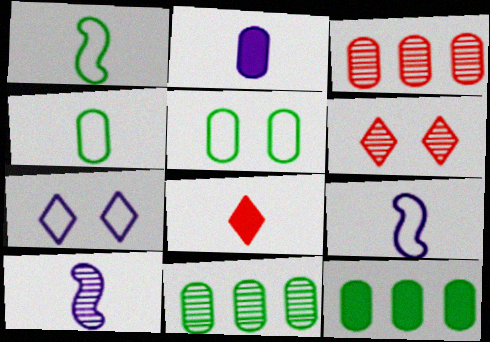[[2, 3, 5], 
[4, 8, 10], 
[6, 9, 12], 
[6, 10, 11]]